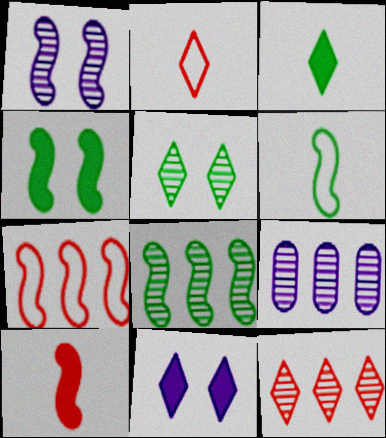[[2, 4, 9], 
[4, 6, 8], 
[8, 9, 12]]